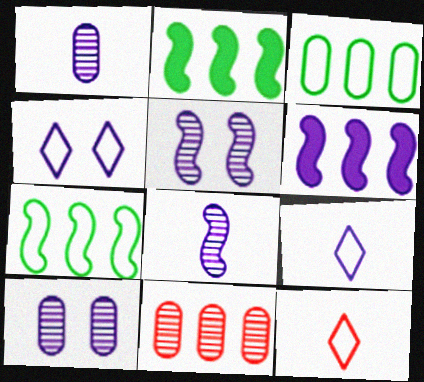[[1, 4, 6], 
[2, 10, 12], 
[6, 9, 10]]